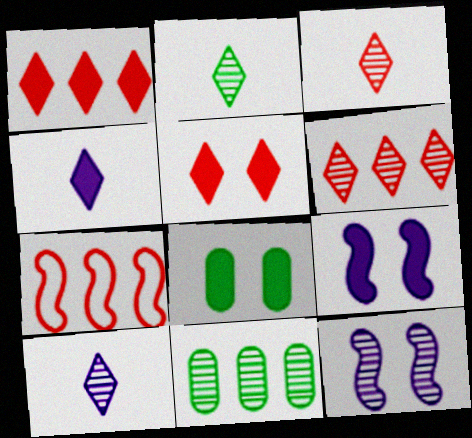[[2, 3, 10], 
[3, 11, 12], 
[5, 8, 9], 
[7, 8, 10]]